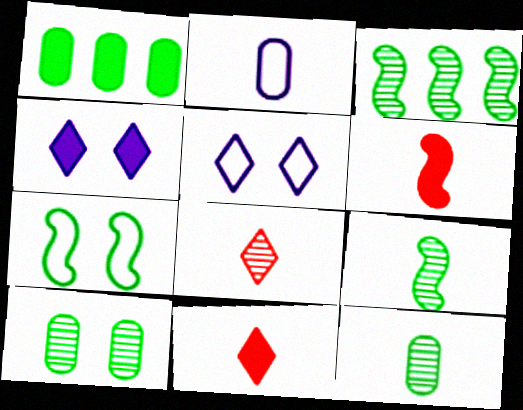[[1, 4, 6], 
[2, 9, 11]]